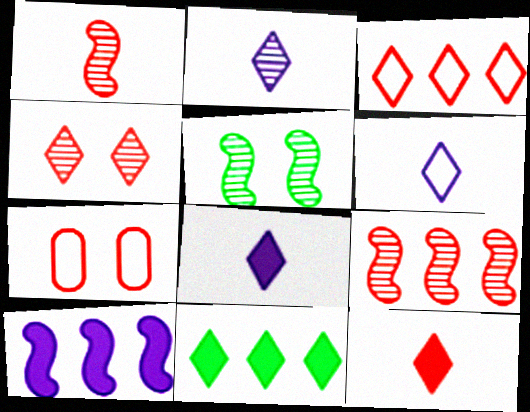[[2, 6, 8], 
[3, 4, 12], 
[4, 6, 11], 
[7, 9, 12]]